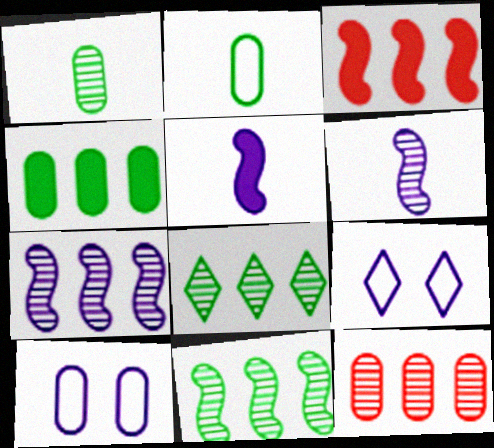[[1, 3, 9], 
[7, 8, 12]]